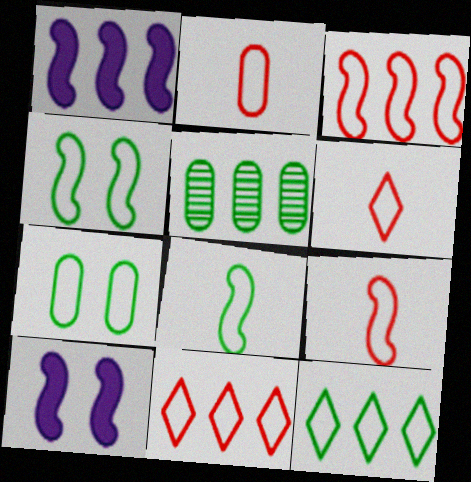[[1, 5, 11], 
[2, 6, 9], 
[5, 6, 10], 
[7, 8, 12]]